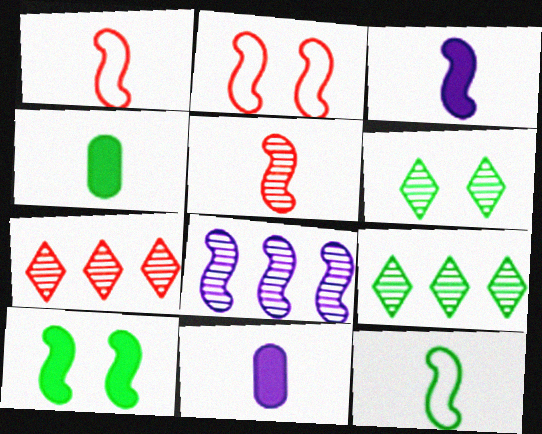[[1, 8, 10], 
[2, 9, 11], 
[3, 5, 12]]